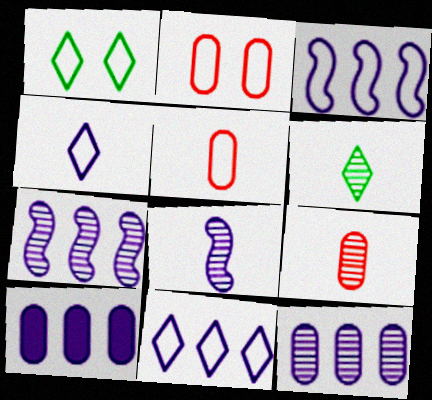[[1, 3, 5], 
[6, 8, 9], 
[7, 10, 11]]